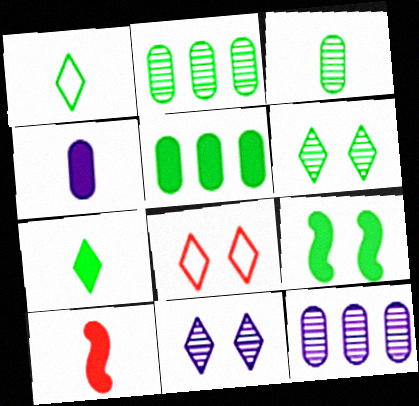[[1, 2, 9], 
[4, 7, 10], 
[5, 7, 9]]